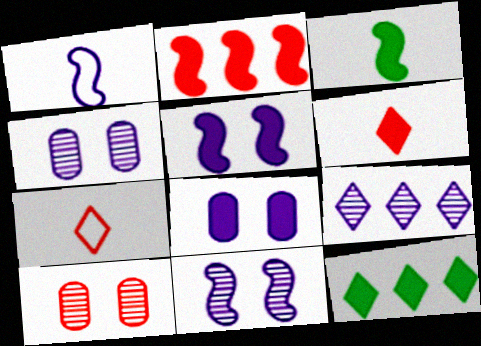[[1, 8, 9], 
[1, 10, 12], 
[2, 3, 5], 
[2, 7, 10]]